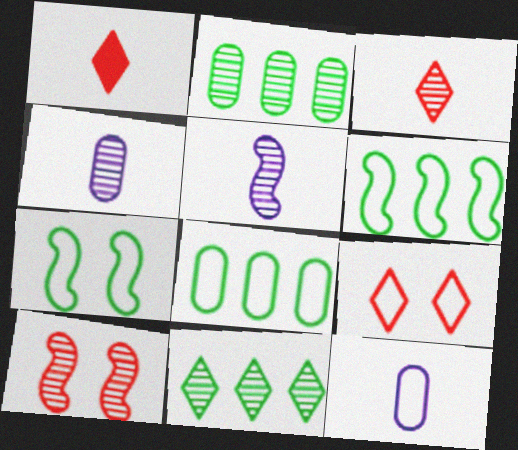[[4, 10, 11], 
[6, 9, 12]]